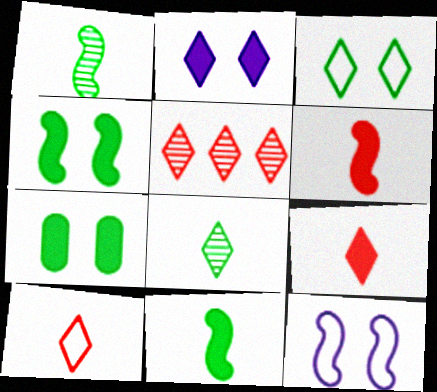[]